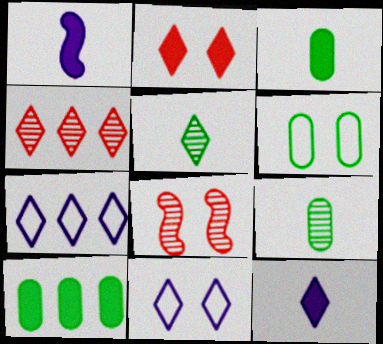[[1, 2, 10], 
[1, 4, 6], 
[2, 5, 7], 
[3, 7, 8], 
[6, 9, 10]]